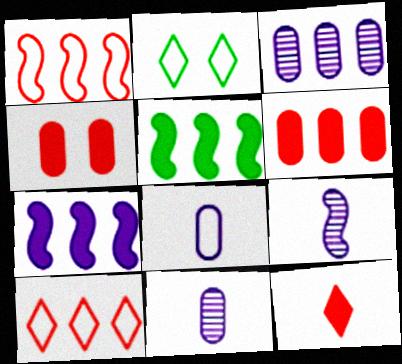[[1, 2, 8], 
[2, 6, 9], 
[3, 5, 10]]